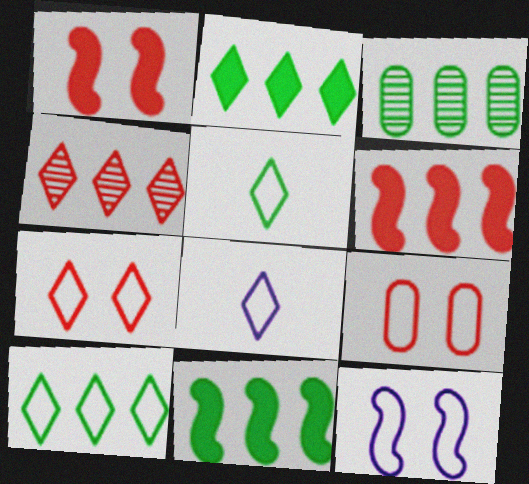[[1, 3, 8], 
[3, 10, 11], 
[7, 8, 10]]